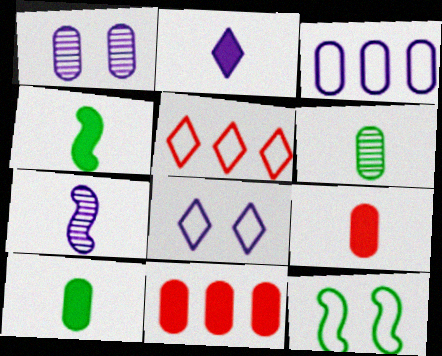[[1, 4, 5], 
[2, 4, 9]]